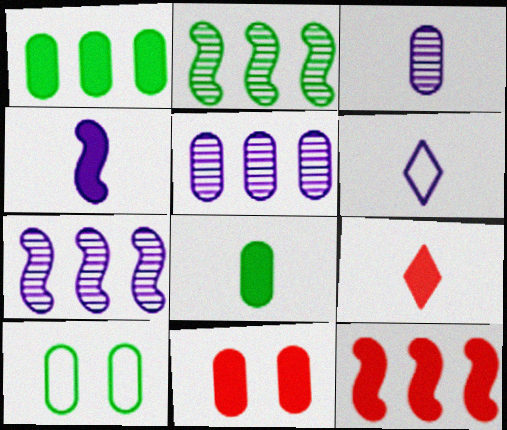[[2, 6, 11], 
[3, 4, 6], 
[4, 8, 9], 
[7, 9, 10], 
[9, 11, 12]]